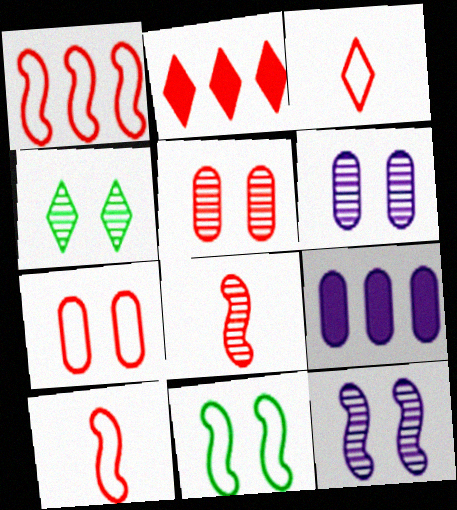[[1, 3, 7], 
[2, 5, 10], 
[2, 7, 8], 
[4, 5, 12], 
[4, 9, 10]]